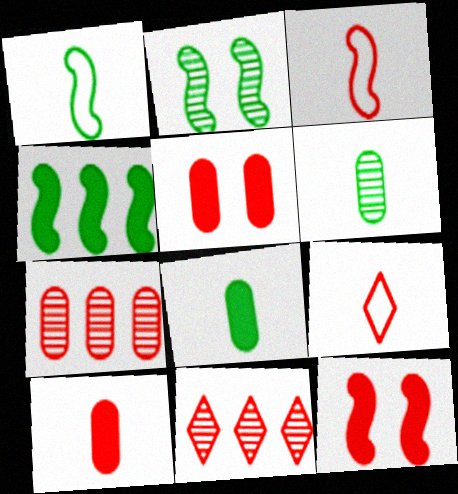[[1, 2, 4], 
[3, 5, 11], 
[7, 9, 12]]